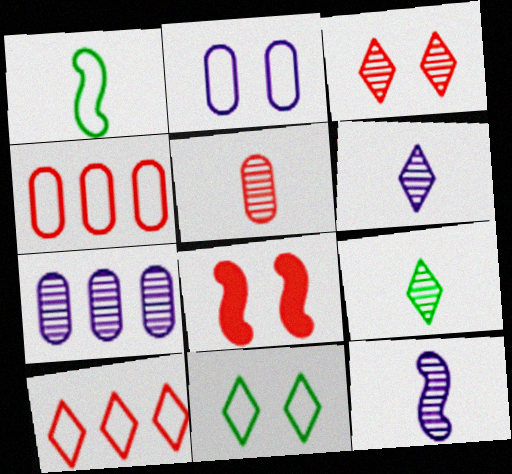[[1, 2, 10], 
[5, 8, 10], 
[5, 9, 12]]